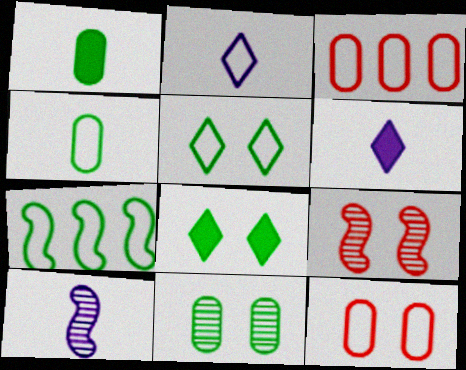[[2, 7, 12], 
[3, 8, 10], 
[4, 5, 7]]